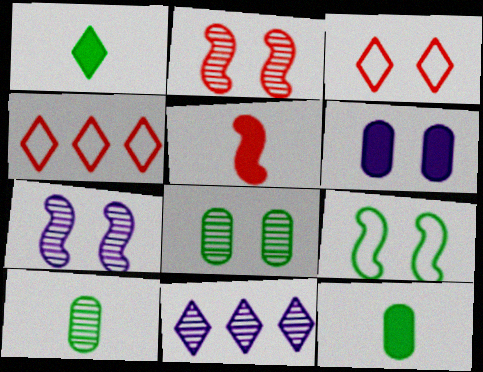[[1, 3, 11], 
[2, 10, 11], 
[4, 7, 12]]